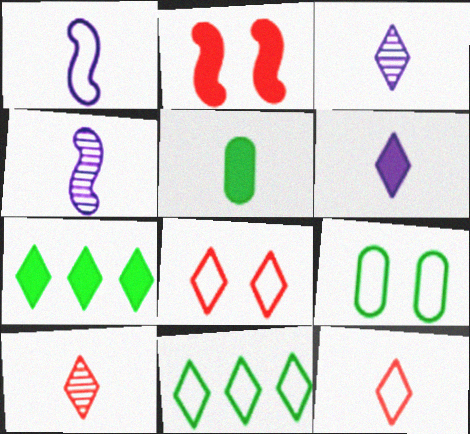[[1, 5, 10], 
[3, 7, 8], 
[4, 5, 12]]